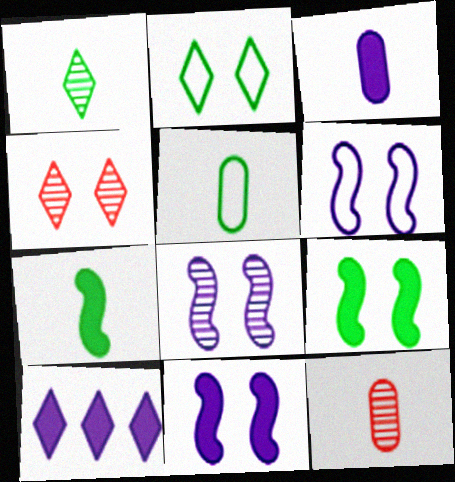[[1, 5, 7], 
[3, 5, 12], 
[3, 10, 11], 
[6, 8, 11]]